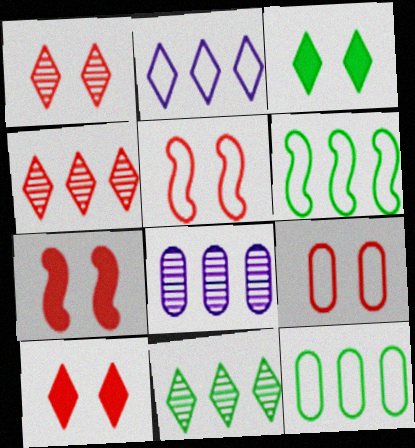[[1, 7, 9]]